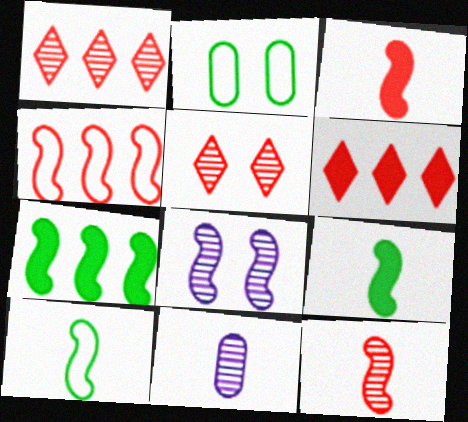[[4, 8, 9]]